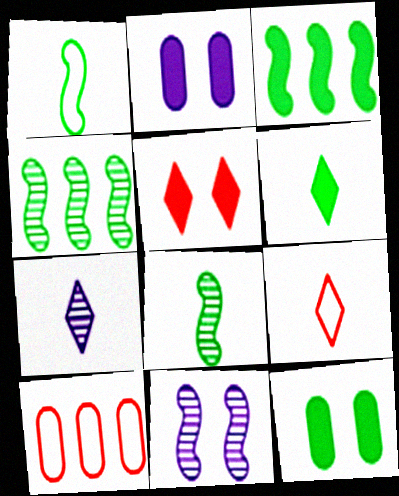[[2, 4, 9], 
[3, 6, 12], 
[6, 7, 9], 
[6, 10, 11]]